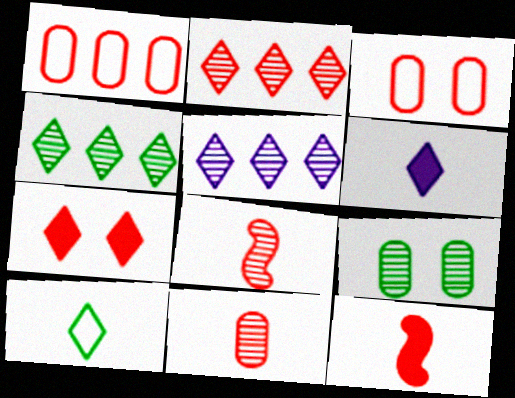[[1, 7, 8], 
[2, 3, 12], 
[2, 4, 5], 
[5, 7, 10], 
[5, 8, 9]]